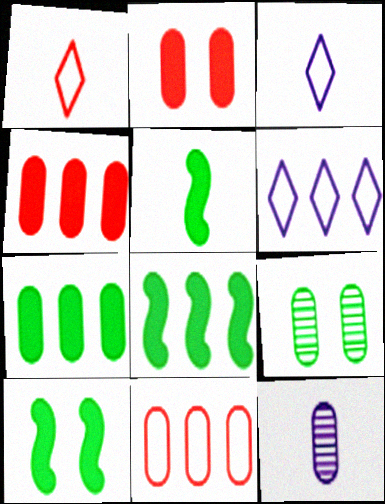[[1, 5, 12], 
[5, 8, 10]]